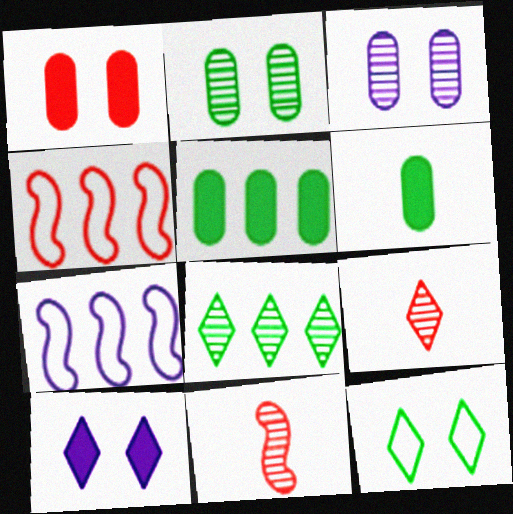[[1, 4, 9], 
[3, 8, 11]]